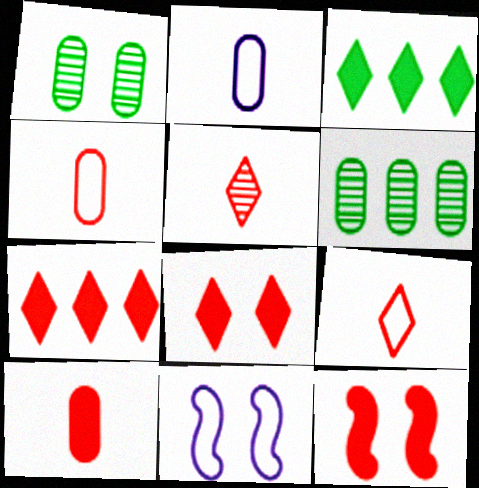[[1, 8, 11], 
[7, 10, 12]]